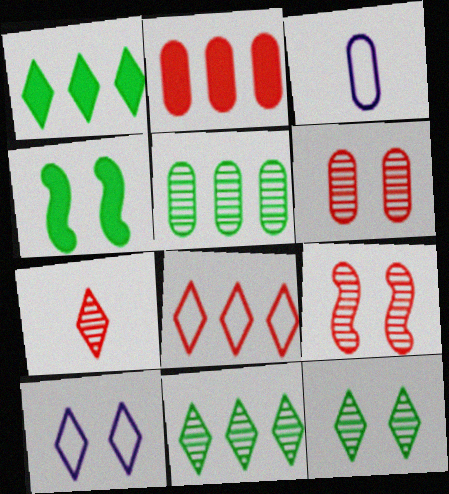[[1, 3, 9], 
[1, 7, 10], 
[4, 6, 10]]